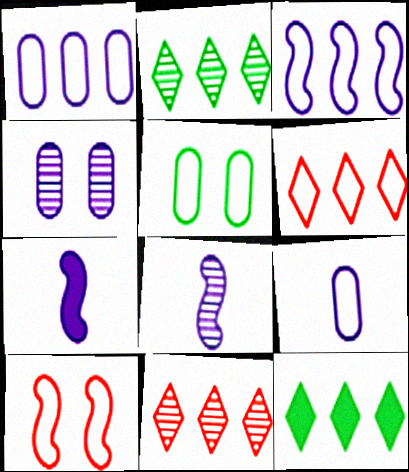[[5, 7, 11]]